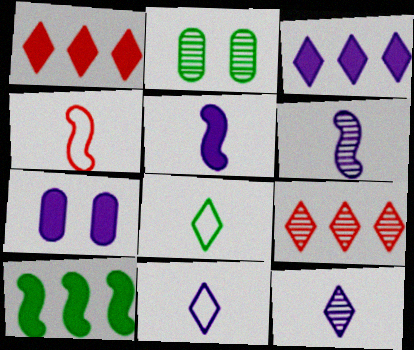[[2, 3, 4], 
[2, 6, 9], 
[2, 8, 10], 
[3, 5, 7]]